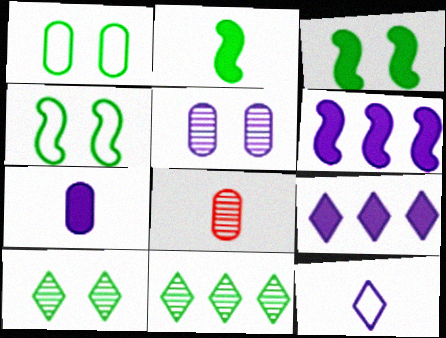[[1, 2, 11], 
[1, 3, 10], 
[2, 8, 12], 
[4, 8, 9], 
[5, 6, 12]]